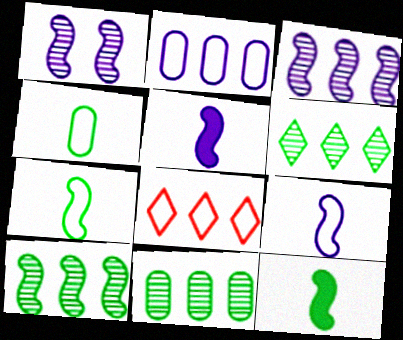[[6, 10, 11]]